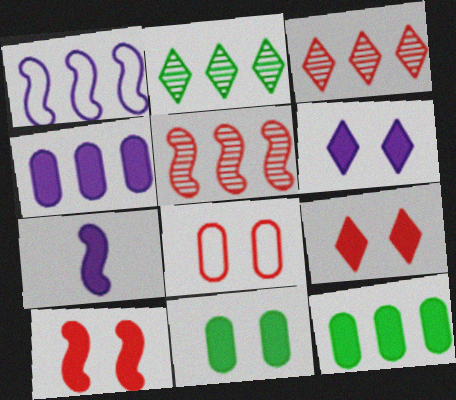[[1, 3, 12], 
[2, 7, 8], 
[4, 6, 7], 
[6, 10, 11], 
[7, 9, 12]]